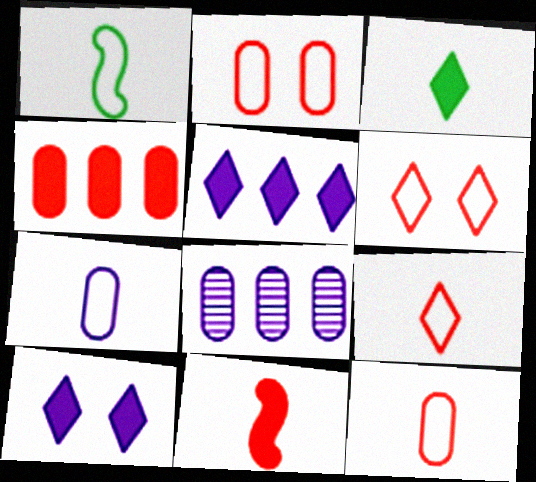[[1, 7, 9]]